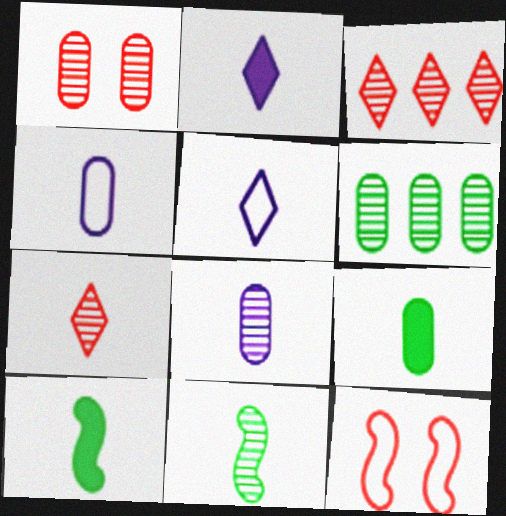[[1, 6, 8], 
[2, 6, 12], 
[4, 7, 10], 
[7, 8, 11]]